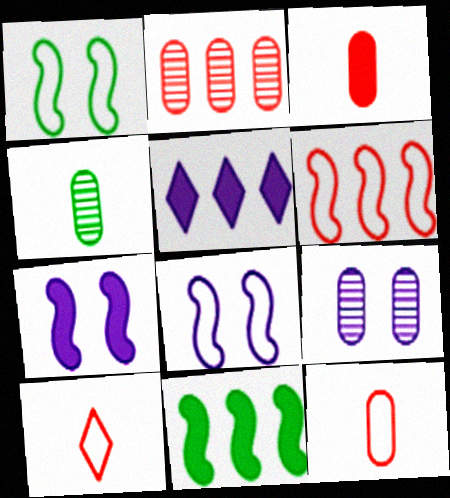[[2, 4, 9], 
[9, 10, 11]]